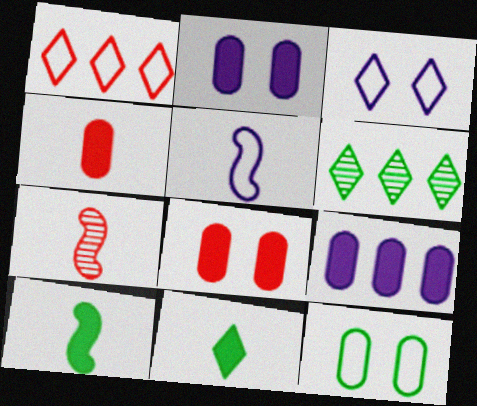[[1, 5, 12], 
[1, 7, 8], 
[5, 6, 8], 
[5, 7, 10], 
[6, 10, 12]]